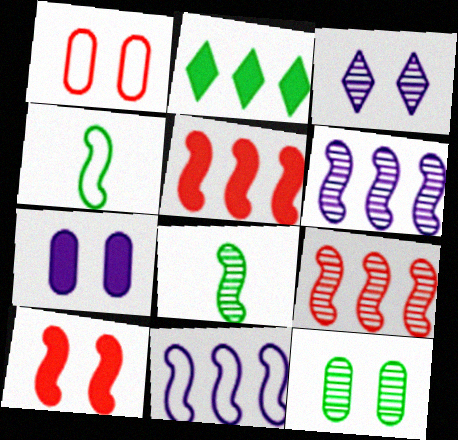[[1, 7, 12], 
[2, 4, 12], 
[4, 6, 10], 
[8, 10, 11]]